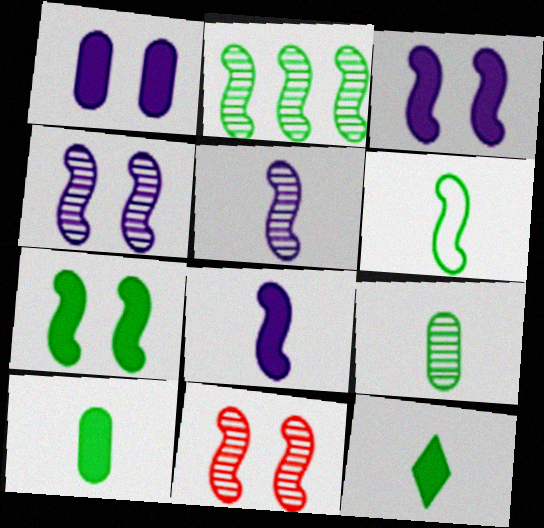[[2, 5, 11], 
[2, 6, 7], 
[6, 9, 12]]